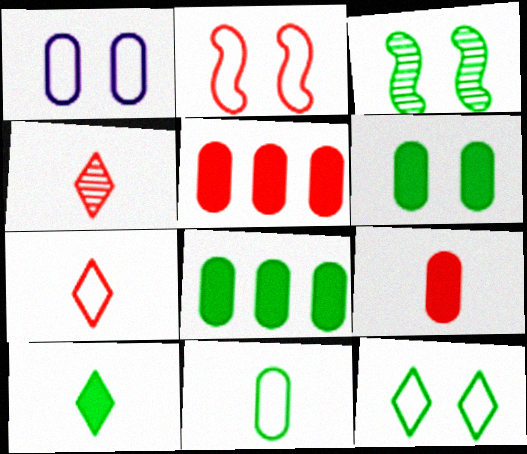[[1, 2, 12], 
[2, 4, 5], 
[3, 6, 12]]